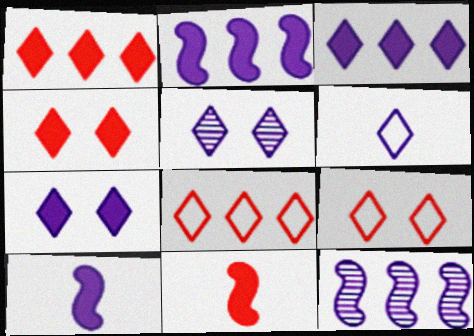[[3, 5, 6]]